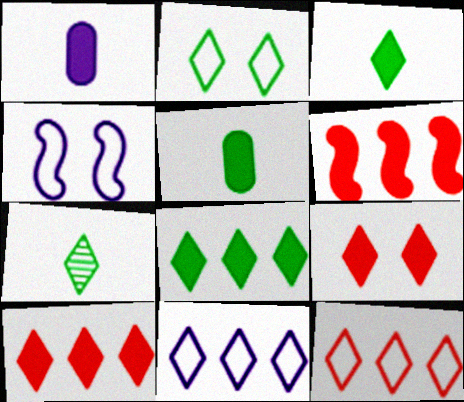[[2, 7, 8], 
[7, 9, 11]]